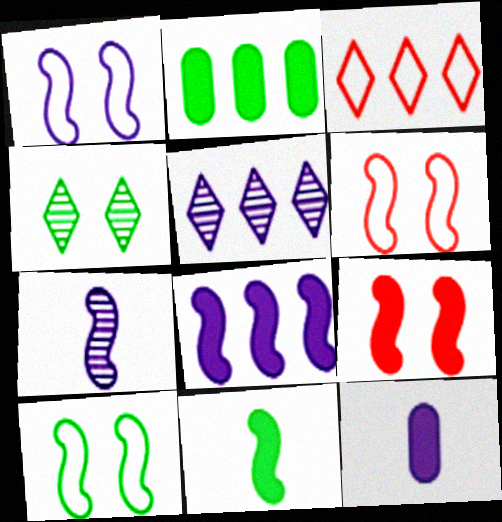[[1, 5, 12], 
[1, 6, 10], 
[1, 7, 8], 
[8, 9, 11]]